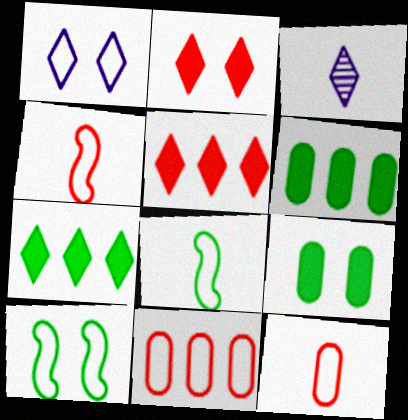[[1, 8, 11]]